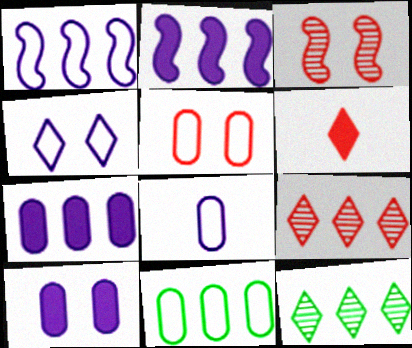[[1, 4, 8], 
[2, 9, 11], 
[4, 6, 12], 
[5, 8, 11]]